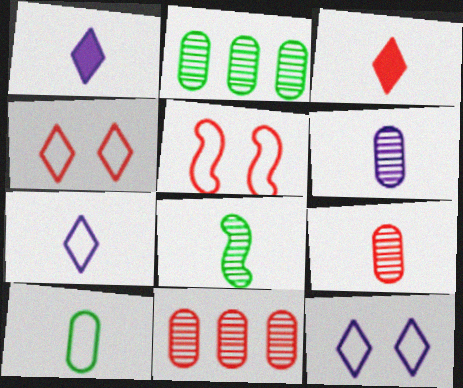[[1, 2, 5], 
[3, 5, 11]]